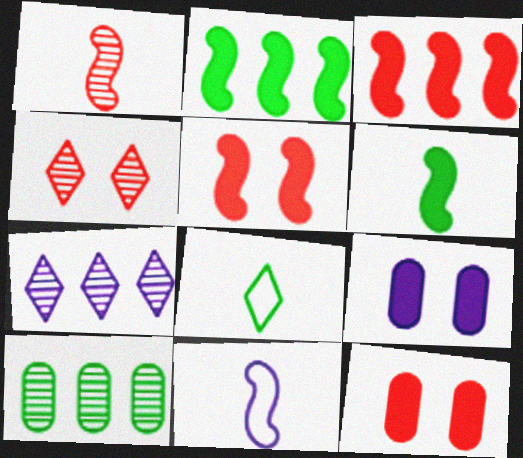[[1, 6, 11], 
[7, 9, 11]]